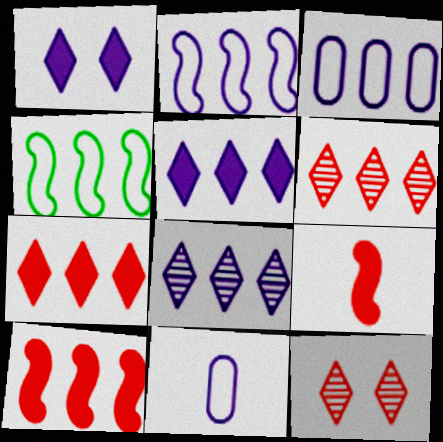[]